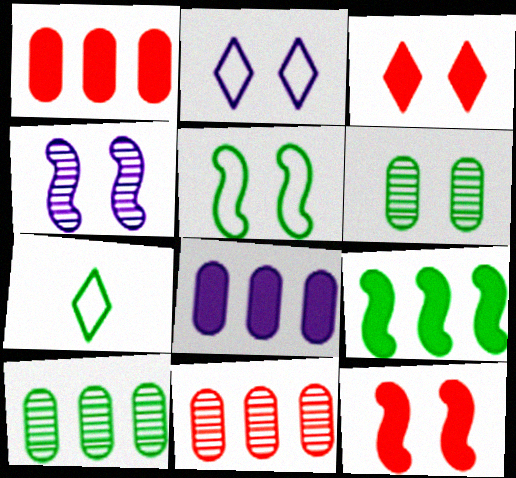[[1, 4, 7], 
[2, 6, 12], 
[4, 5, 12], 
[6, 7, 9]]